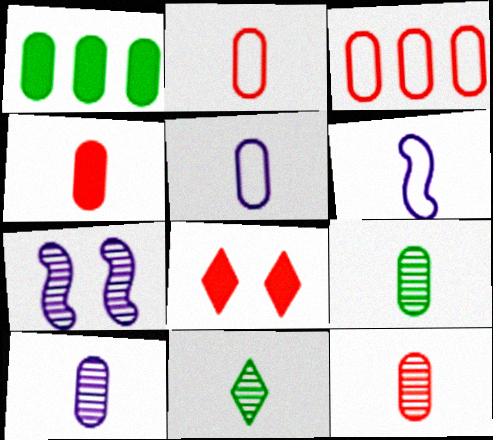[[2, 4, 12], 
[4, 5, 9], 
[4, 6, 11], 
[9, 10, 12]]